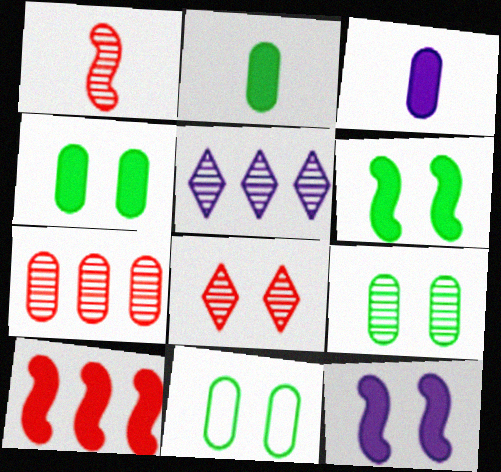[[1, 5, 9], 
[1, 7, 8], 
[3, 7, 11], 
[4, 9, 11], 
[8, 11, 12]]